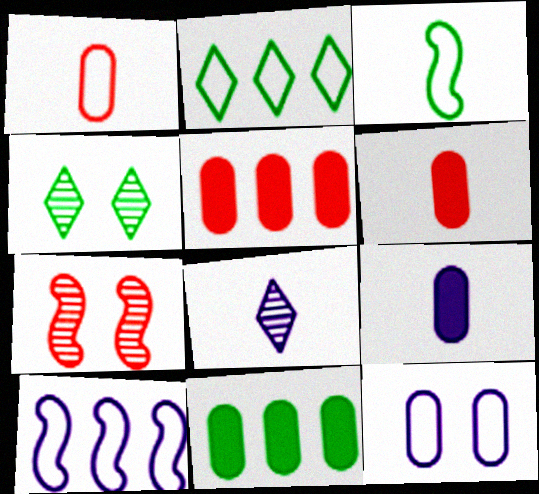[[2, 7, 9], 
[3, 4, 11], 
[3, 6, 8], 
[4, 6, 10]]